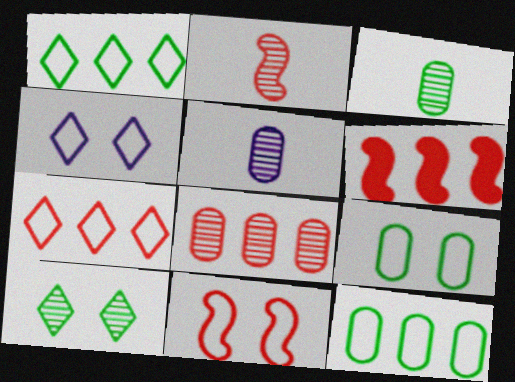[[2, 6, 11], 
[3, 4, 6], 
[4, 9, 11], 
[6, 7, 8]]